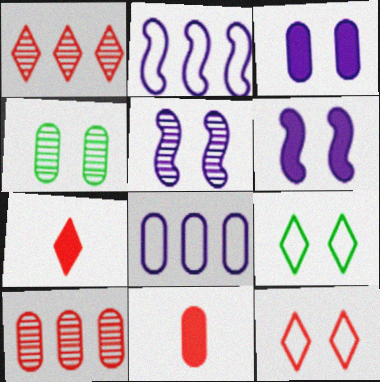[[1, 7, 12], 
[2, 4, 7], 
[4, 6, 12], 
[4, 8, 11]]